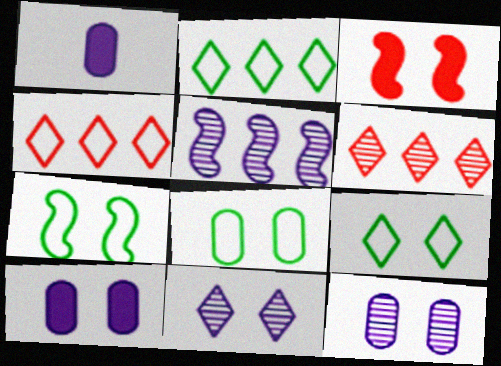[[1, 6, 7], 
[3, 8, 11], 
[3, 9, 12], 
[7, 8, 9]]